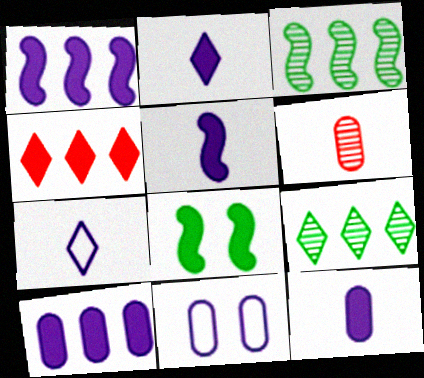[[2, 5, 12], 
[4, 8, 12]]